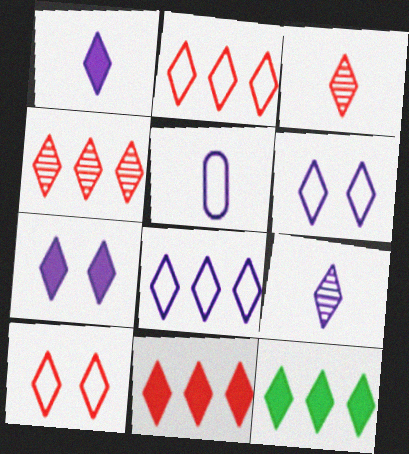[[2, 4, 11], 
[3, 6, 12], 
[3, 10, 11], 
[4, 8, 12], 
[7, 8, 9], 
[9, 10, 12]]